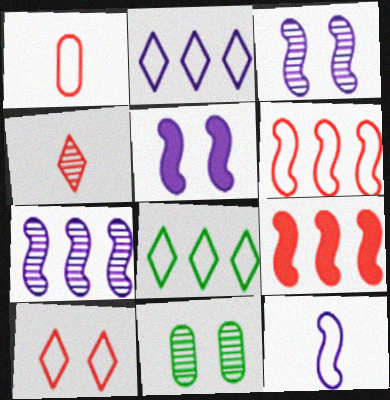[[1, 6, 10], 
[4, 7, 11], 
[5, 7, 12], 
[5, 10, 11]]